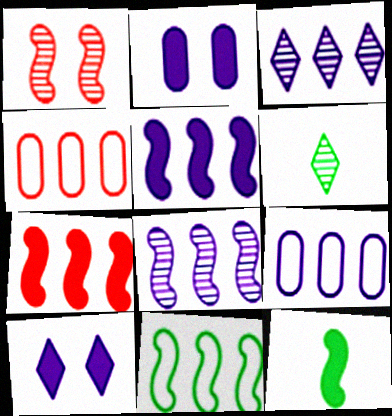[[3, 5, 9], 
[7, 8, 11]]